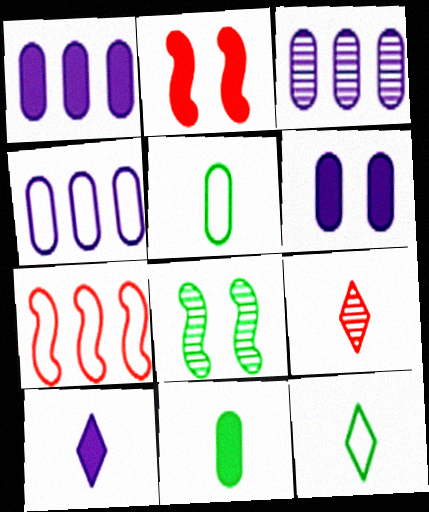[[1, 3, 4], 
[2, 3, 12], 
[3, 8, 9], 
[9, 10, 12]]